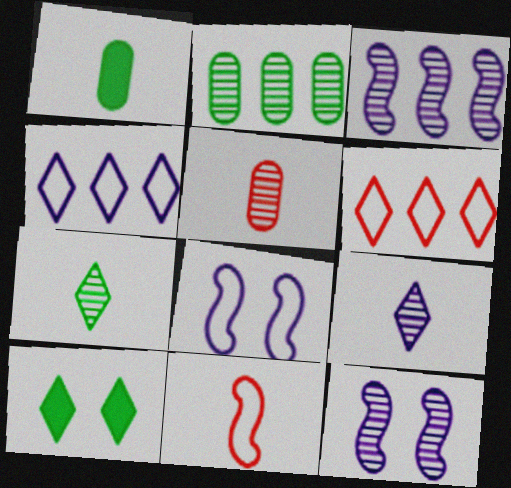[[1, 6, 12], 
[1, 9, 11], 
[6, 9, 10]]